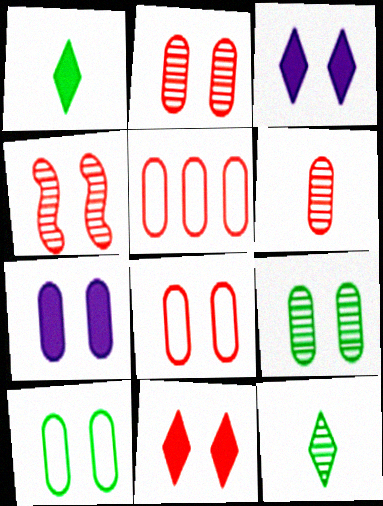[[2, 7, 10], 
[3, 4, 10], 
[4, 8, 11], 
[7, 8, 9]]